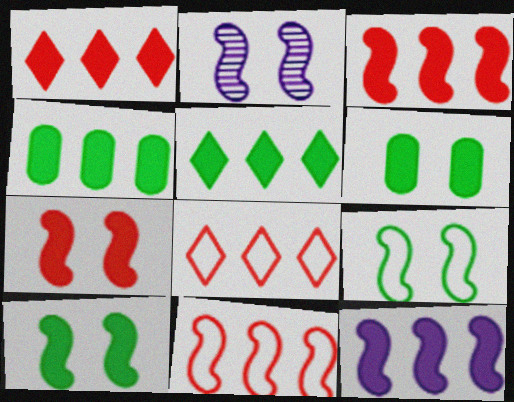[[1, 4, 12], 
[2, 7, 9]]